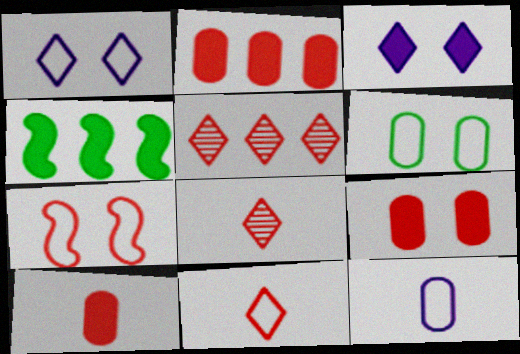[[1, 6, 7], 
[2, 7, 8], 
[2, 9, 10], 
[3, 4, 10], 
[5, 7, 10]]